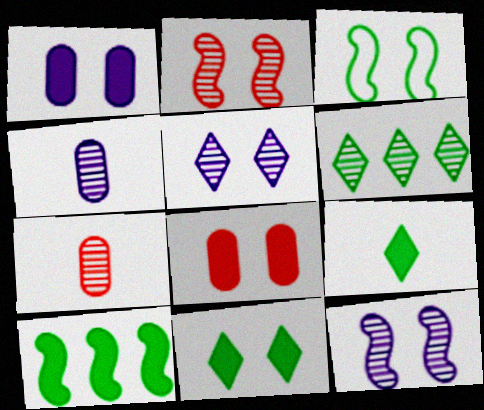[[2, 4, 6], 
[3, 5, 8], 
[6, 7, 12]]